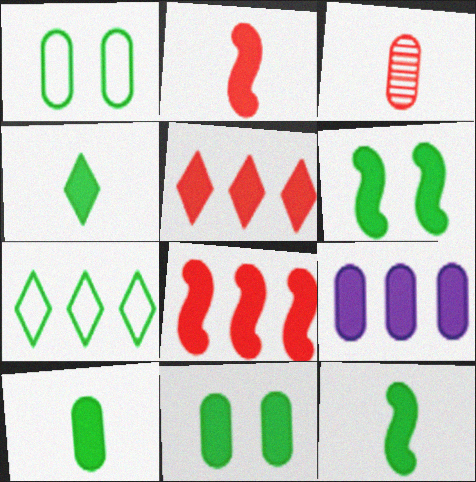[[1, 3, 9], 
[4, 10, 12]]